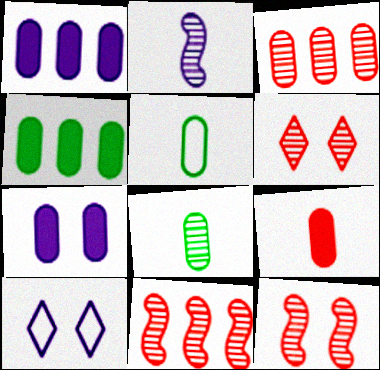[[1, 2, 10], 
[3, 5, 7], 
[4, 7, 9]]